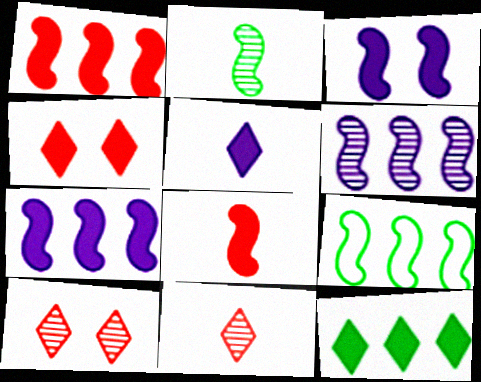[[1, 6, 9], 
[4, 5, 12]]